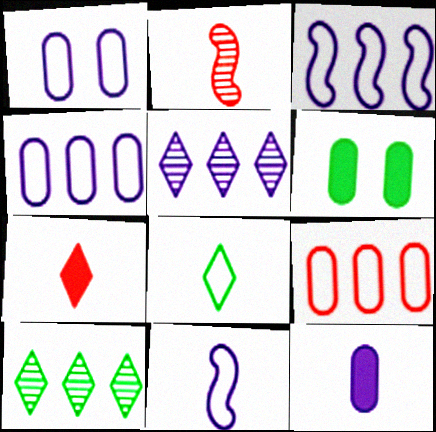[[2, 8, 12]]